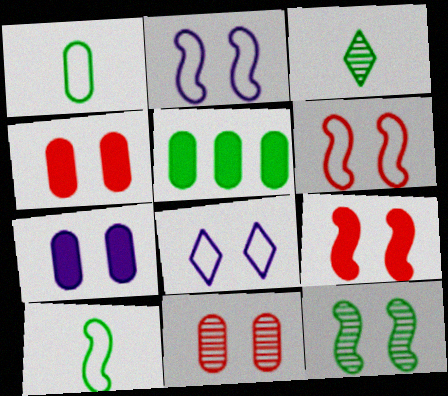[[2, 9, 12], 
[4, 8, 12]]